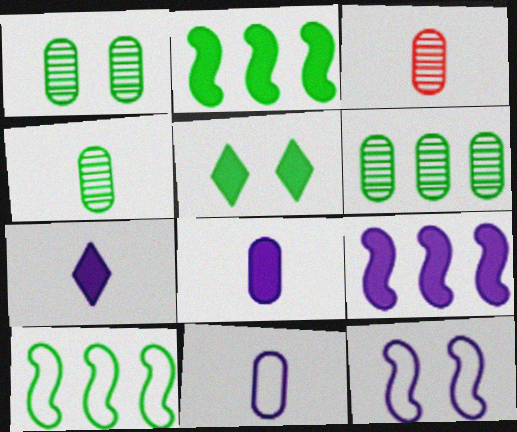[[1, 4, 6], 
[4, 5, 10]]